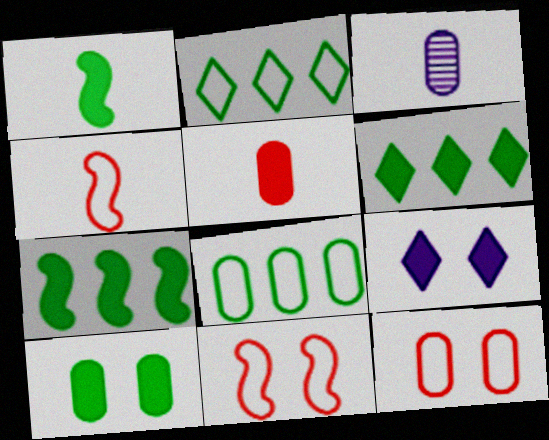[[1, 6, 10], 
[3, 6, 11], 
[5, 7, 9]]